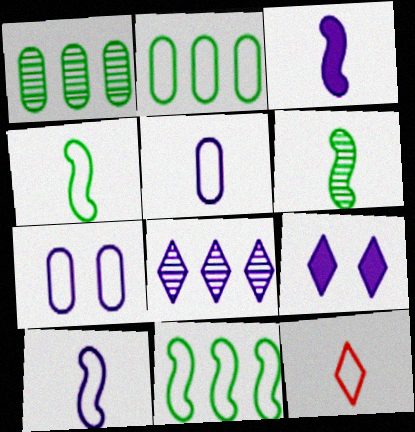[[3, 7, 8], 
[4, 5, 12], 
[7, 11, 12]]